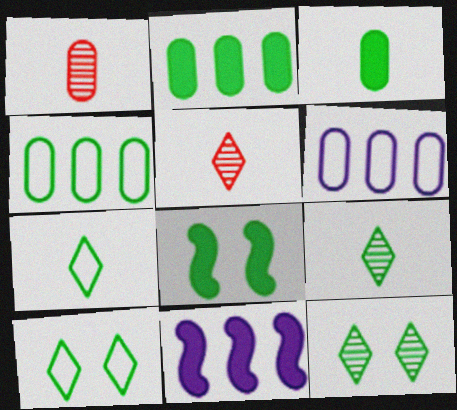[[1, 10, 11], 
[4, 8, 9], 
[5, 6, 8]]